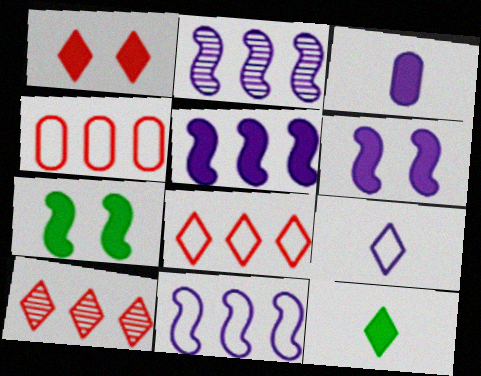[[2, 5, 11]]